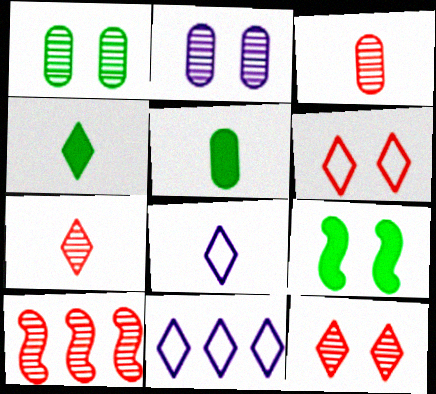[[2, 6, 9], 
[3, 9, 11], 
[3, 10, 12], 
[4, 7, 8], 
[4, 11, 12]]